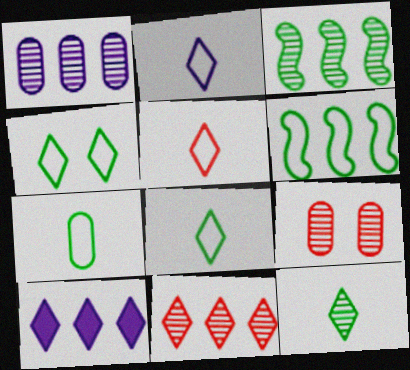[[1, 3, 11], 
[2, 5, 8], 
[4, 6, 7]]